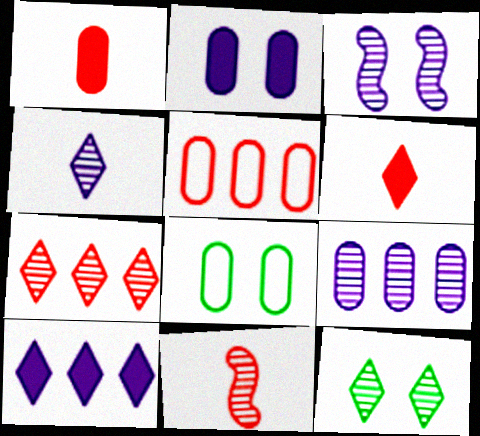[[1, 8, 9], 
[3, 4, 9], 
[4, 7, 12], 
[8, 10, 11], 
[9, 11, 12]]